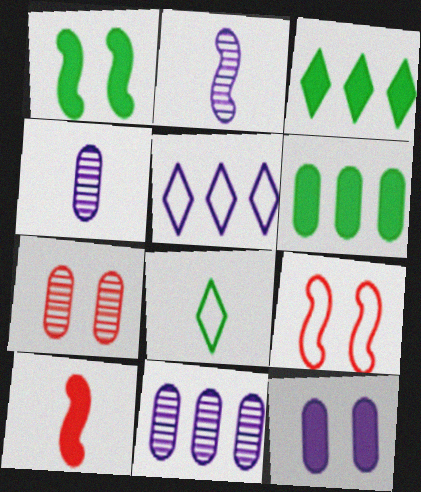[[2, 5, 12], 
[3, 4, 9], 
[3, 10, 12], 
[4, 8, 10]]